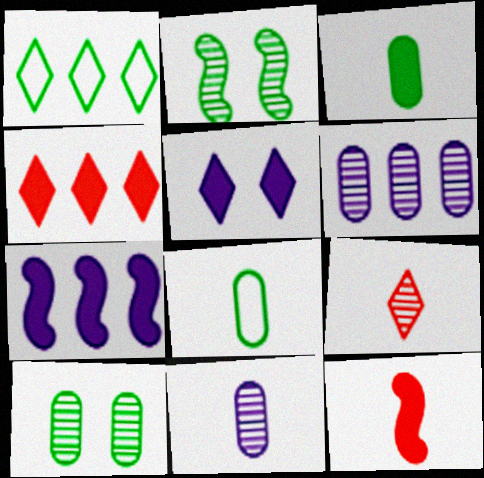[[1, 2, 3], 
[1, 5, 9], 
[2, 6, 9]]